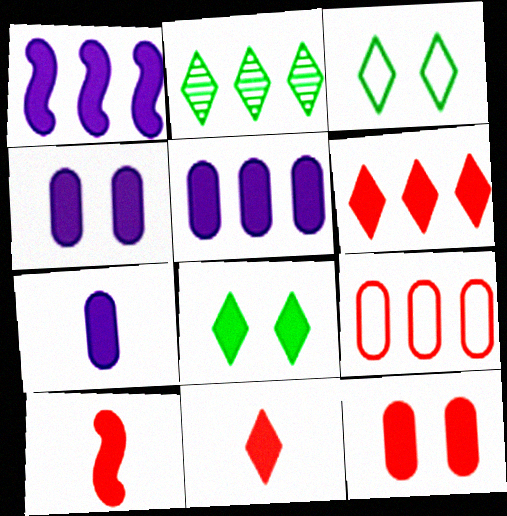[[1, 2, 9], 
[4, 5, 7], 
[5, 8, 10], 
[6, 10, 12]]